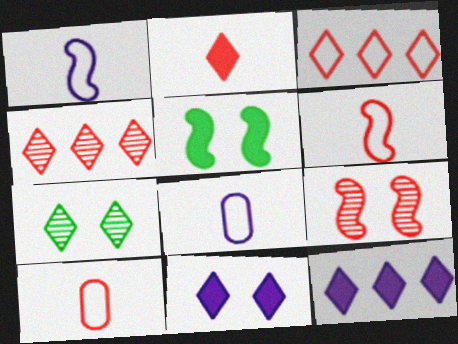[[4, 5, 8]]